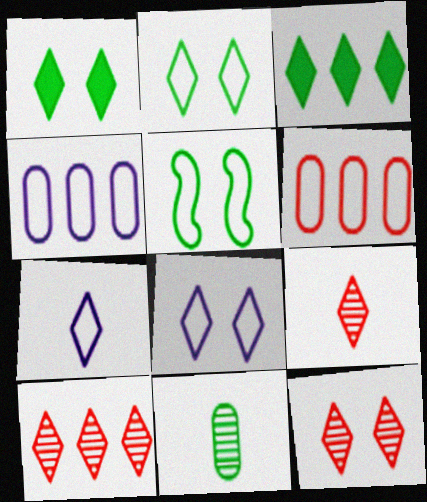[[1, 7, 10], 
[1, 8, 12], 
[3, 5, 11], 
[3, 7, 12], 
[3, 8, 9], 
[5, 6, 7], 
[9, 10, 12]]